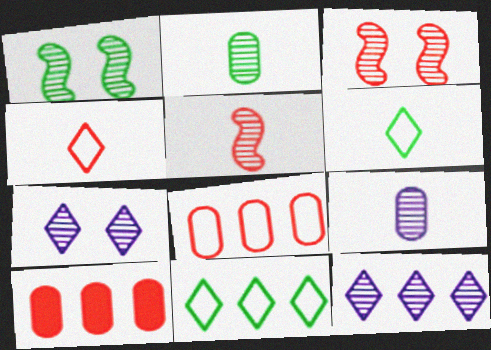[[2, 3, 12], 
[3, 4, 10]]